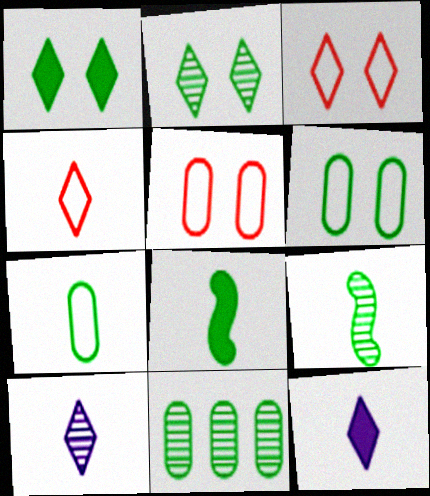[[2, 9, 11]]